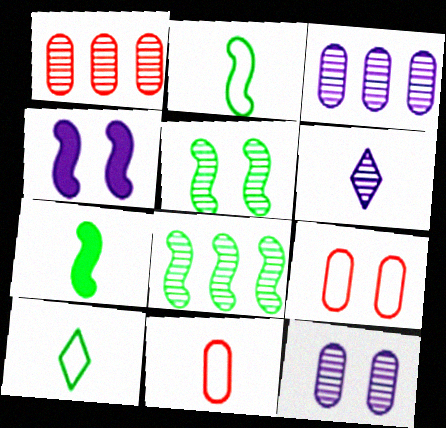[[1, 4, 10], 
[1, 5, 6], 
[6, 7, 11]]